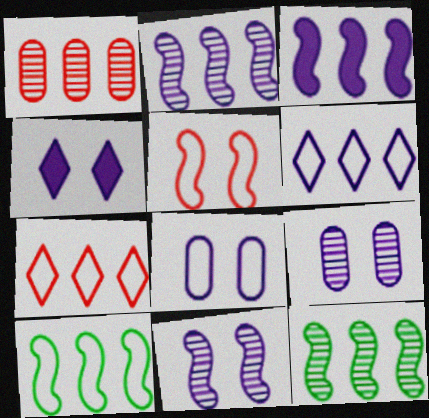[[4, 8, 11]]